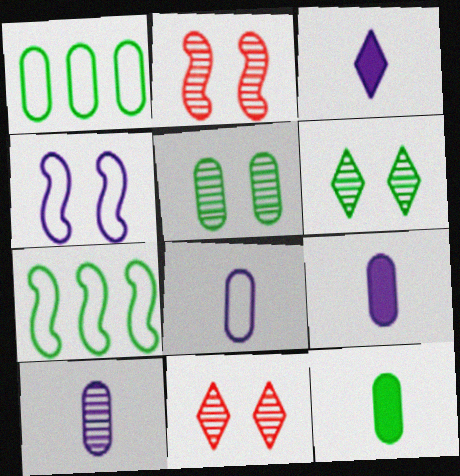[[1, 2, 3], 
[1, 5, 12], 
[6, 7, 12], 
[7, 9, 11], 
[8, 9, 10]]